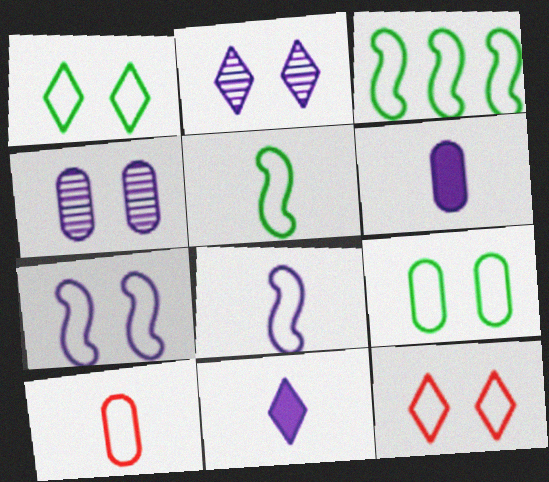[[7, 9, 12]]